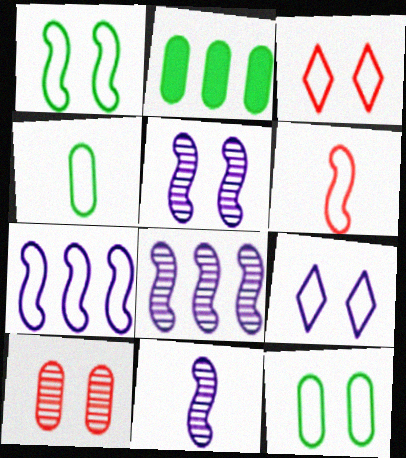[[1, 6, 7], 
[2, 3, 11], 
[3, 4, 7], 
[5, 8, 11]]